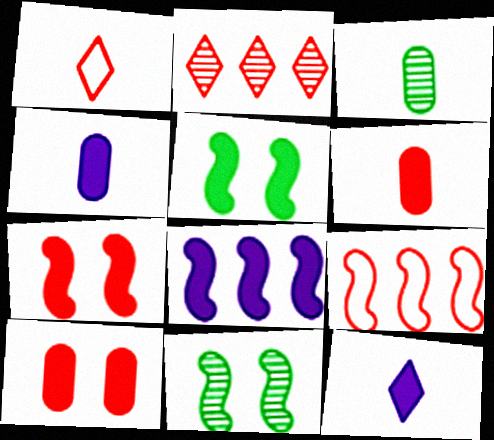[]